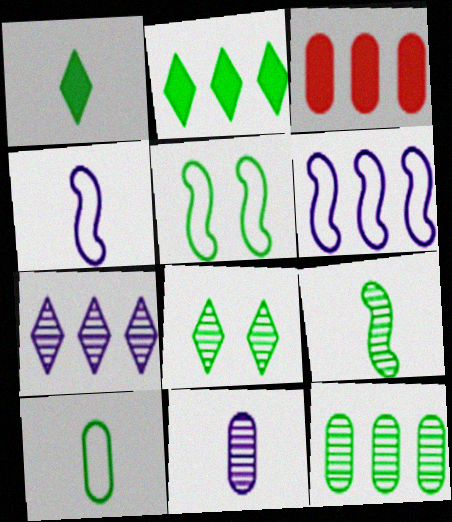[[1, 5, 12], 
[1, 9, 10], 
[3, 4, 8], 
[8, 9, 12]]